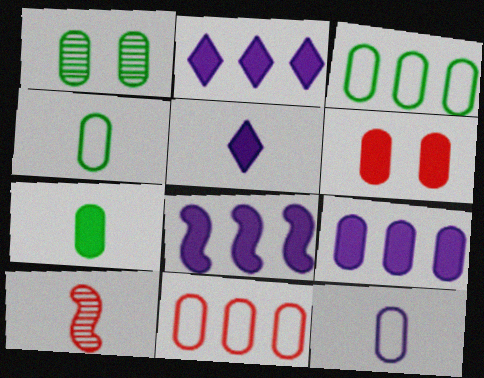[[1, 3, 7], 
[2, 8, 9], 
[4, 5, 10], 
[6, 7, 9]]